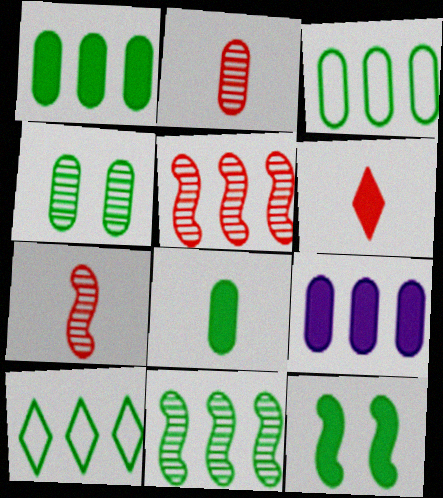[[1, 10, 11], 
[3, 4, 8], 
[5, 9, 10], 
[6, 9, 12]]